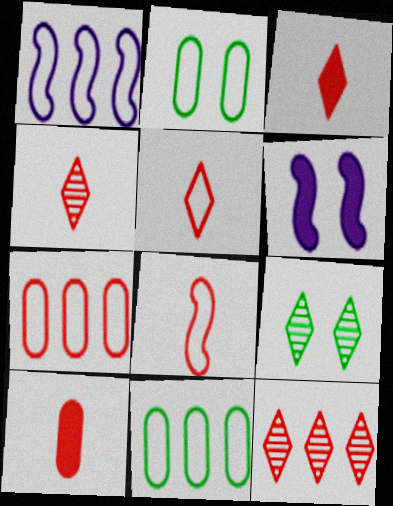[[1, 2, 5], 
[1, 9, 10], 
[3, 4, 5], 
[4, 6, 11], 
[4, 8, 10]]